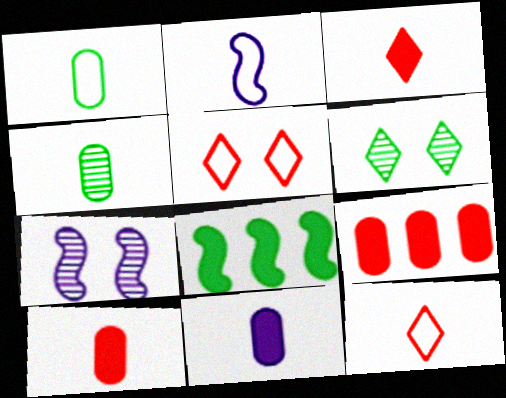[[1, 2, 12], 
[1, 6, 8], 
[2, 3, 4], 
[2, 6, 9]]